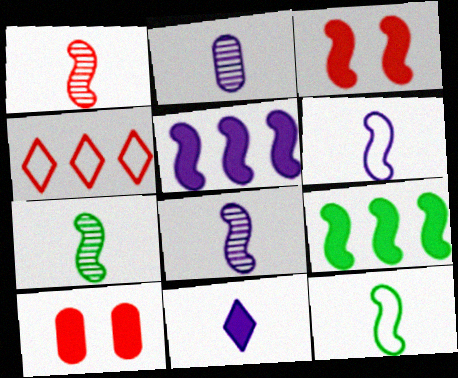[[1, 4, 10], 
[1, 7, 8], 
[2, 6, 11], 
[9, 10, 11]]